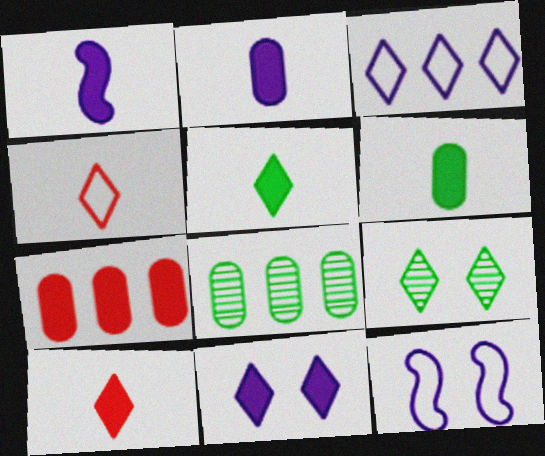[[1, 6, 10], 
[3, 9, 10], 
[8, 10, 12]]